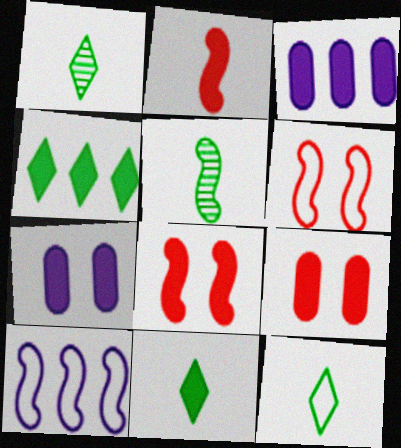[[1, 3, 6], 
[1, 9, 10], 
[1, 11, 12], 
[2, 4, 7], 
[3, 8, 11], 
[5, 8, 10]]